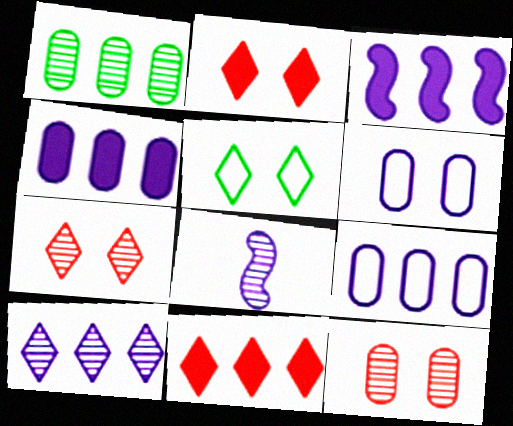[[1, 7, 8], 
[3, 9, 10]]